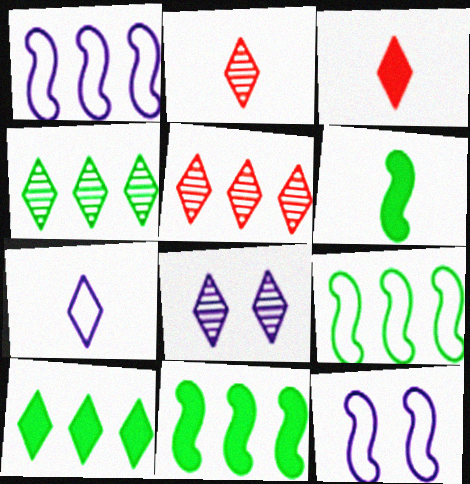[[2, 4, 8]]